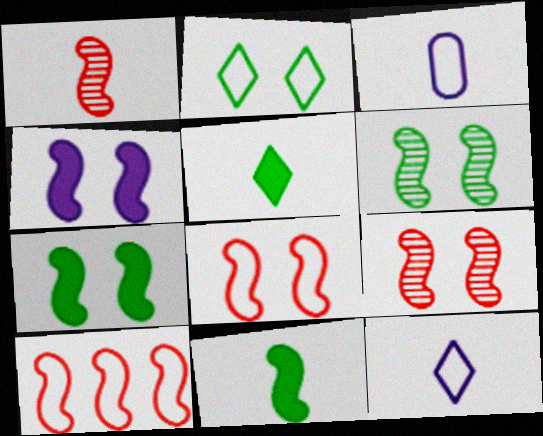[[1, 3, 5], 
[2, 3, 10], 
[4, 6, 8]]